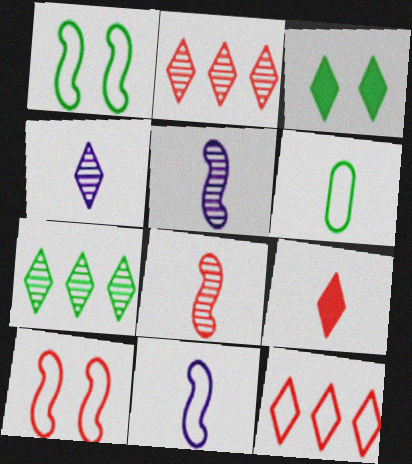[[3, 4, 12], 
[5, 6, 9]]